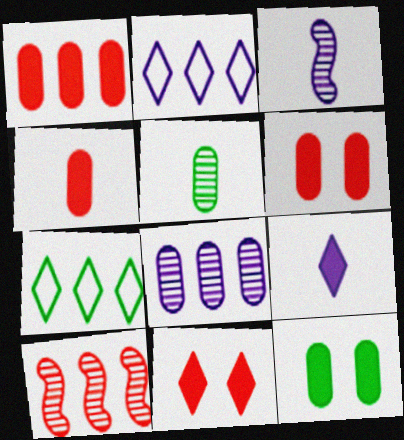[[1, 4, 6], 
[3, 6, 7]]